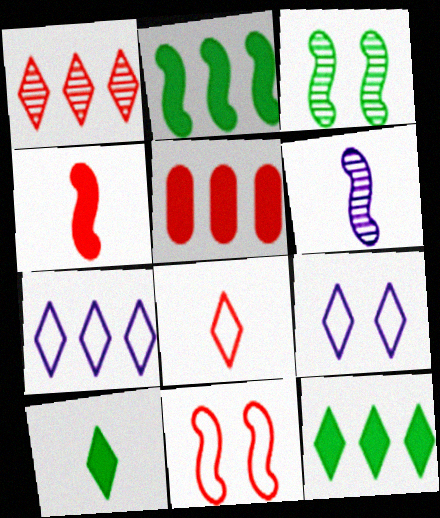[[1, 7, 12], 
[1, 9, 10], 
[2, 6, 11]]